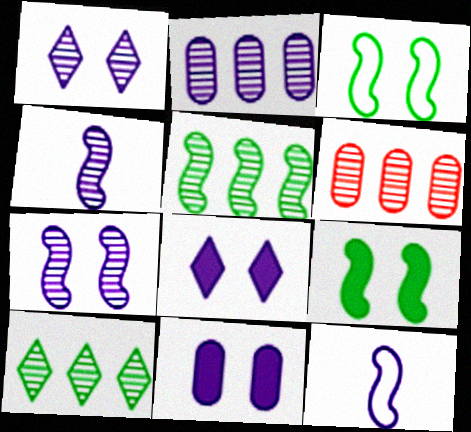[[1, 2, 4], 
[2, 8, 12]]